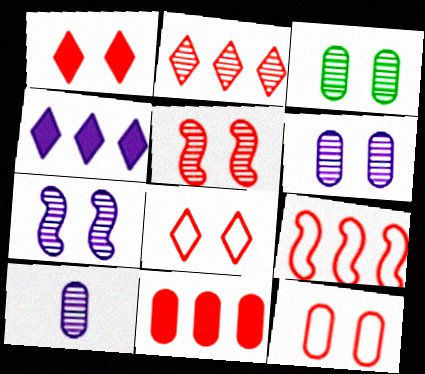[[1, 5, 12], 
[2, 9, 11]]